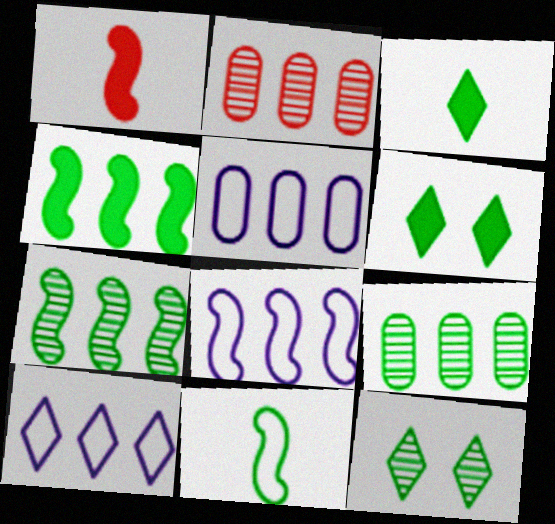[[1, 5, 12], 
[2, 4, 10], 
[5, 8, 10], 
[6, 9, 11]]